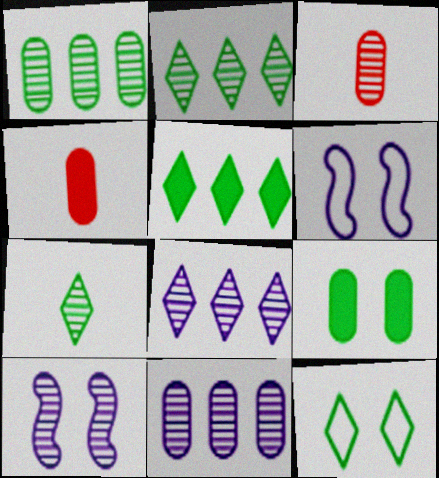[[2, 3, 10], 
[2, 4, 6], 
[3, 5, 6], 
[5, 7, 12]]